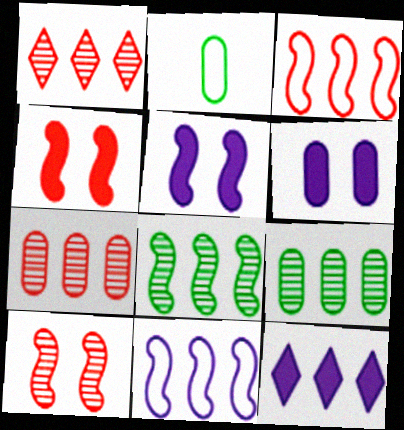[[1, 2, 5], 
[2, 6, 7], 
[2, 10, 12], 
[3, 9, 12]]